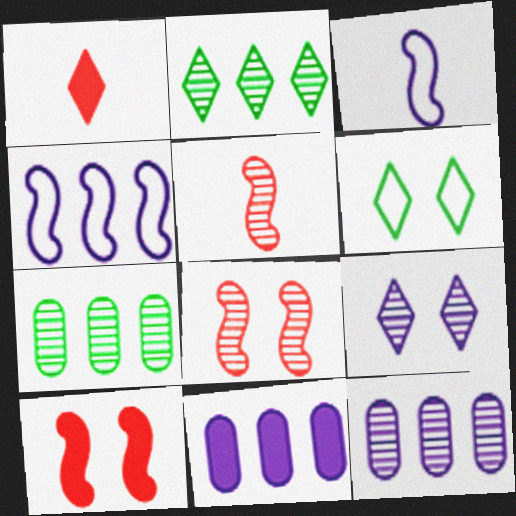[[3, 9, 11], 
[5, 6, 11], 
[5, 7, 9]]